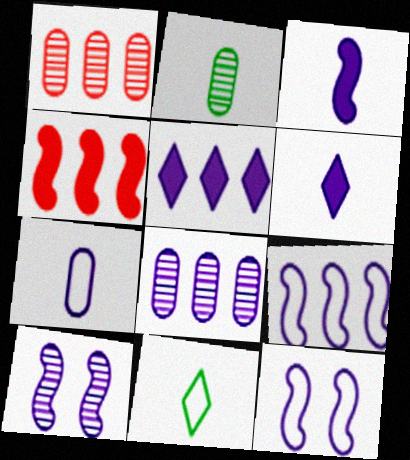[[3, 9, 10], 
[5, 7, 10], 
[5, 8, 9], 
[6, 8, 12]]